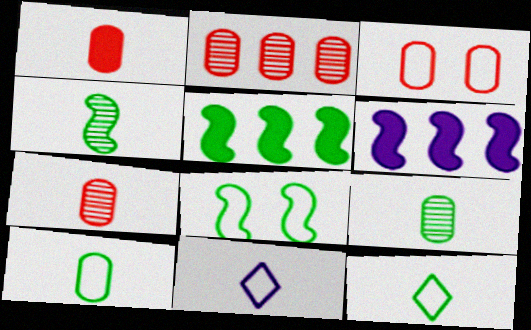[[1, 2, 3], 
[1, 4, 11], 
[4, 5, 8]]